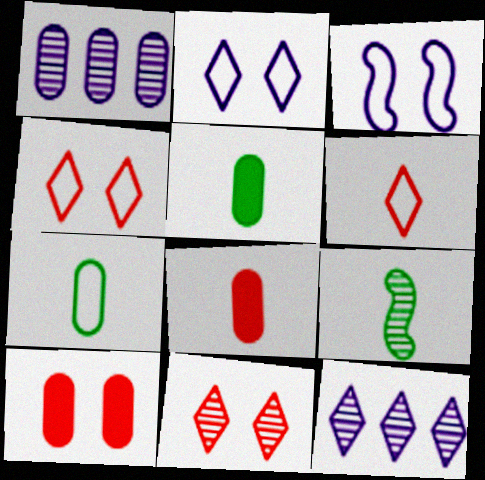[[1, 7, 10], 
[1, 9, 11]]